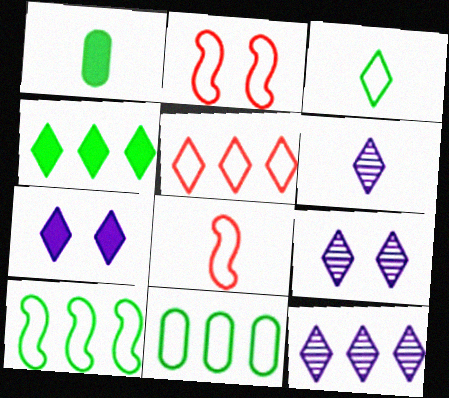[[1, 2, 12], 
[1, 6, 8], 
[4, 5, 12], 
[6, 9, 12]]